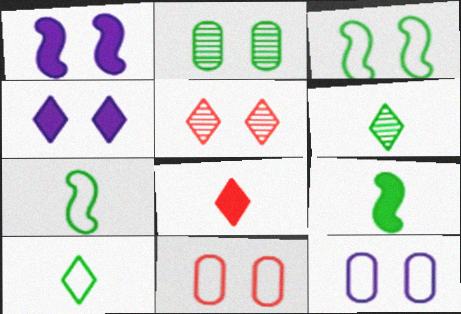[]